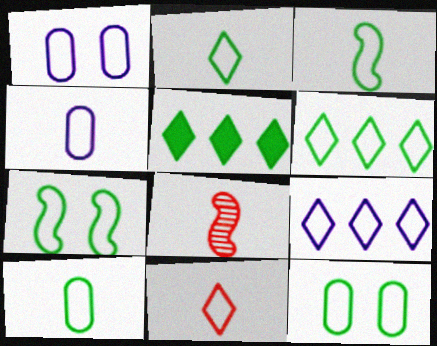[[1, 5, 8], 
[2, 3, 10], 
[3, 4, 11], 
[3, 6, 12], 
[6, 7, 10]]